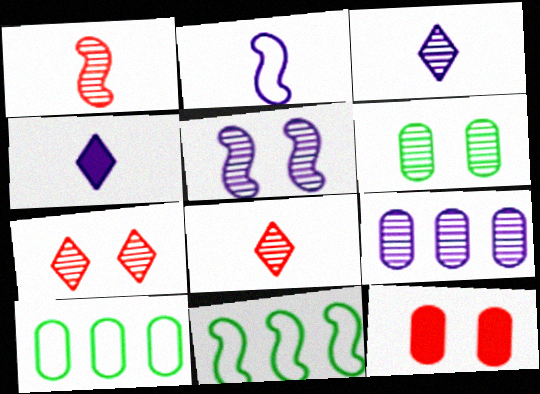[[3, 5, 9], 
[3, 11, 12], 
[5, 6, 7]]